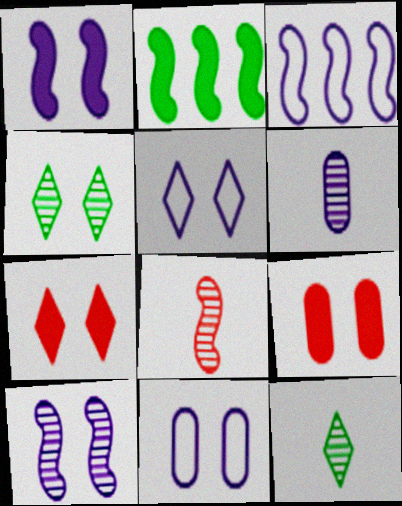[[3, 9, 12], 
[4, 5, 7], 
[6, 8, 12]]